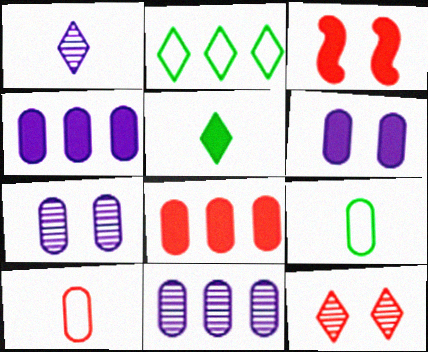[[3, 4, 5], 
[7, 8, 9]]